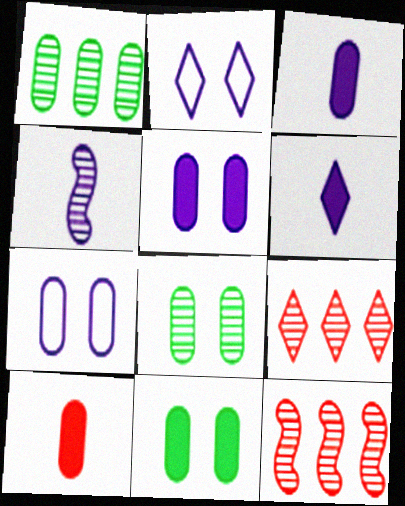[[1, 7, 10], 
[4, 8, 9]]